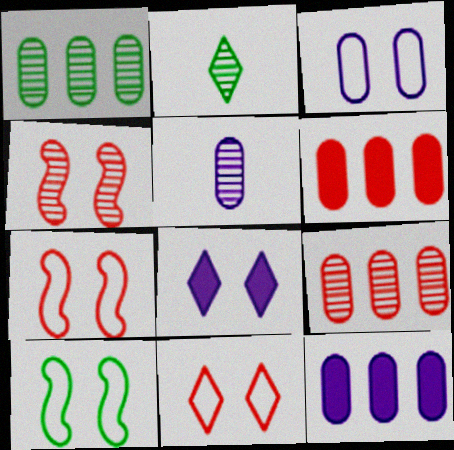[[2, 7, 12], 
[3, 5, 12], 
[3, 10, 11]]